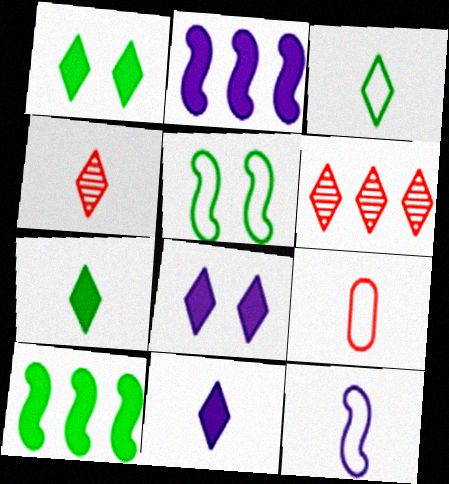[[3, 4, 11], 
[3, 6, 8], 
[3, 9, 12]]